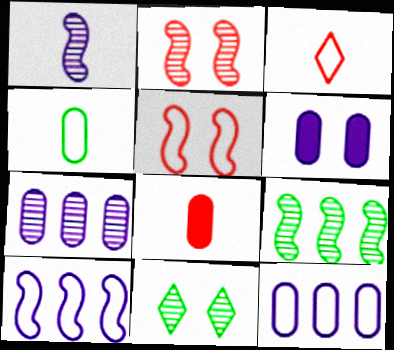[[1, 2, 9], 
[3, 6, 9], 
[5, 6, 11], 
[8, 10, 11]]